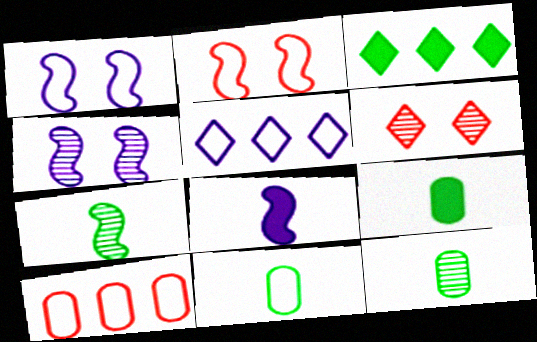[[2, 5, 11], 
[9, 11, 12]]